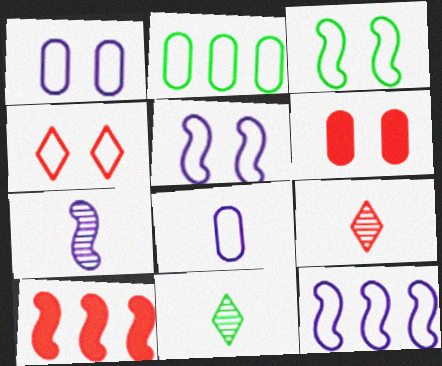[[1, 3, 4], 
[1, 10, 11], 
[3, 7, 10], 
[6, 11, 12]]